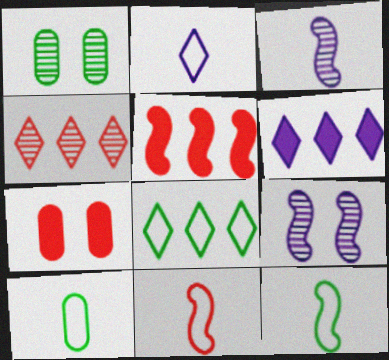[[1, 2, 5], 
[1, 3, 4], 
[1, 6, 11], 
[2, 10, 11], 
[3, 7, 8], 
[4, 6, 8], 
[4, 7, 11], 
[5, 9, 12]]